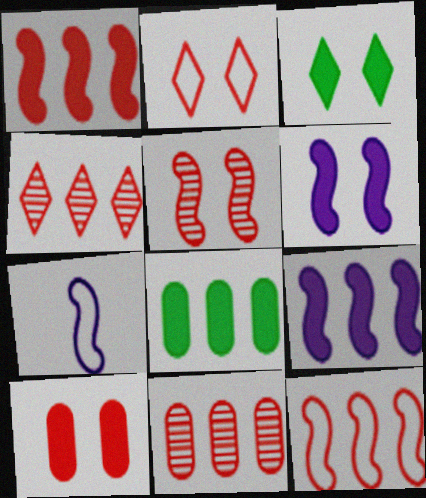[[2, 5, 10], 
[3, 6, 10], 
[3, 7, 11]]